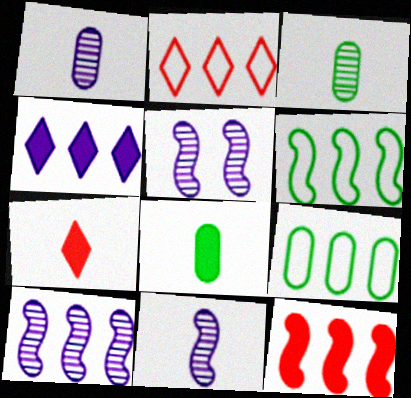[[2, 5, 8], 
[5, 7, 9], 
[5, 10, 11], 
[6, 10, 12]]